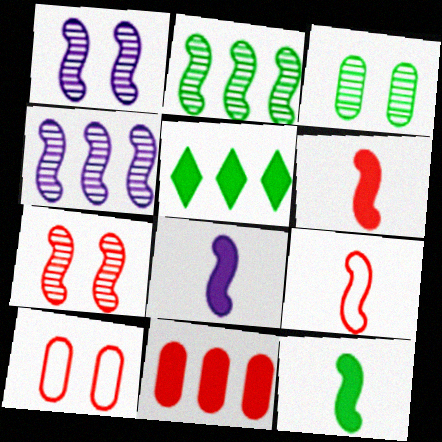[[6, 8, 12]]